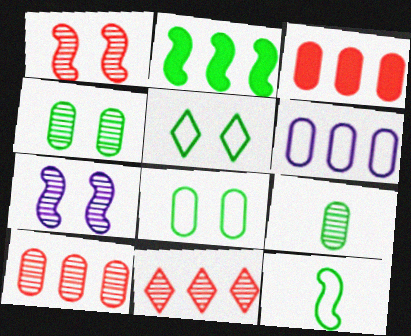[[2, 5, 9], 
[2, 6, 11], 
[7, 9, 11]]